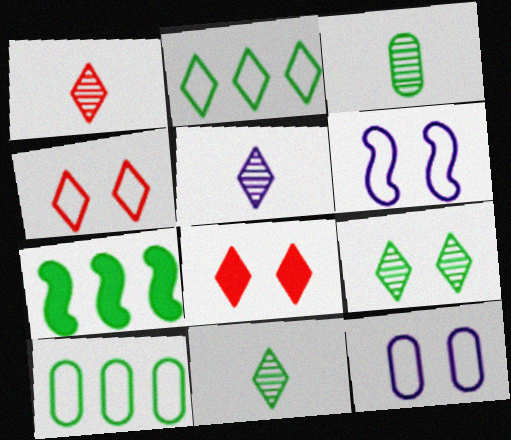[[1, 5, 11], 
[1, 7, 12], 
[2, 5, 8]]